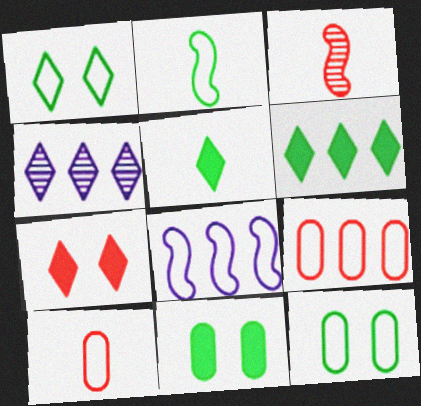[[1, 8, 10], 
[3, 7, 9]]